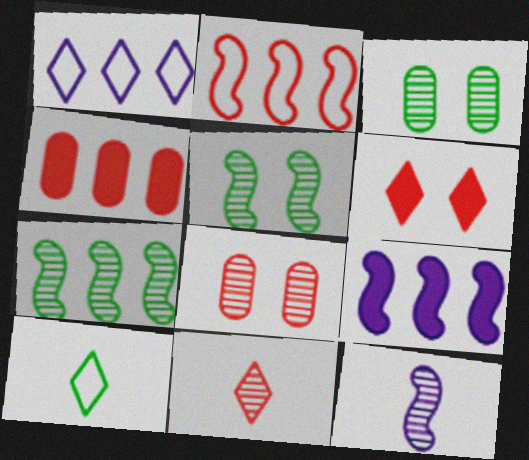[[1, 4, 7], 
[2, 7, 9], 
[8, 9, 10]]